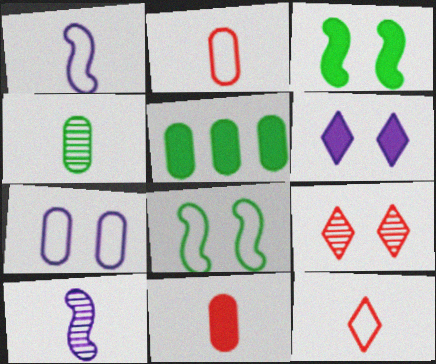[[1, 5, 9], 
[3, 7, 9]]